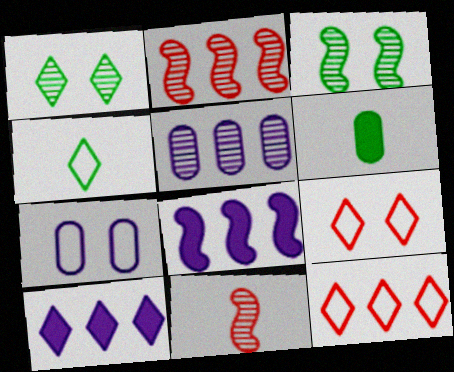[[1, 5, 11]]